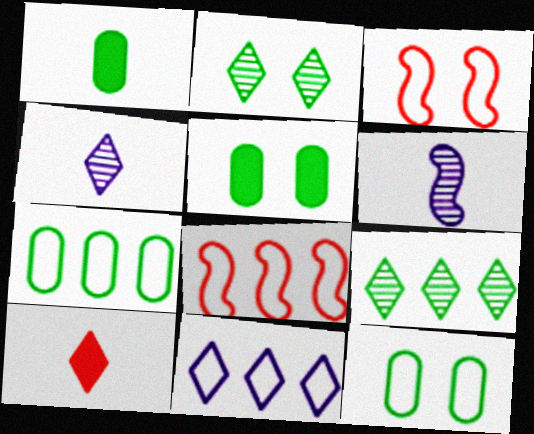[[2, 10, 11], 
[4, 5, 8], 
[7, 8, 11]]